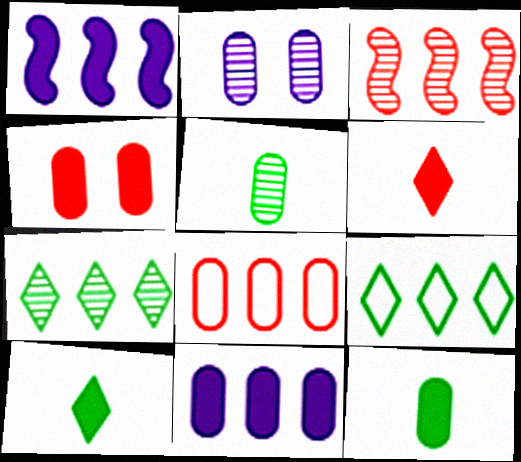[[1, 4, 10], 
[1, 7, 8], 
[2, 8, 12], 
[3, 9, 11], 
[4, 11, 12]]